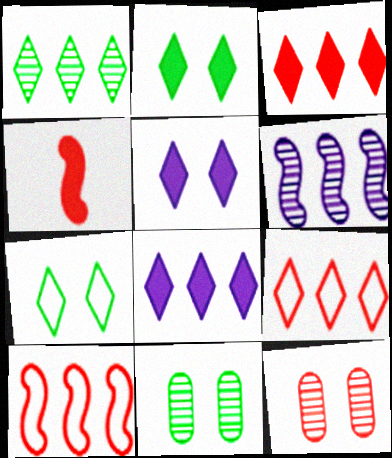[[1, 8, 9], 
[4, 9, 12]]